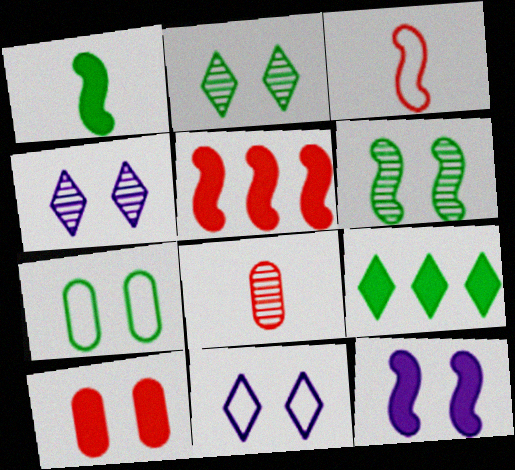[[1, 5, 12], 
[6, 10, 11]]